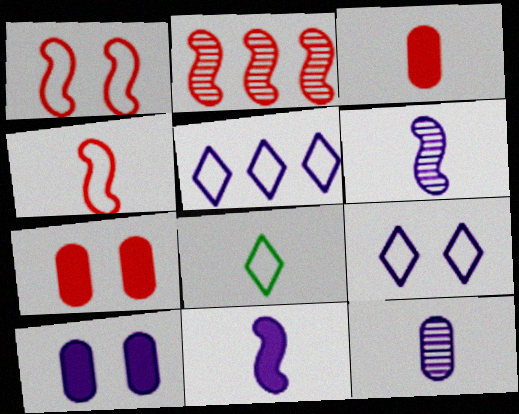[[2, 8, 10], 
[3, 6, 8], 
[5, 6, 10]]